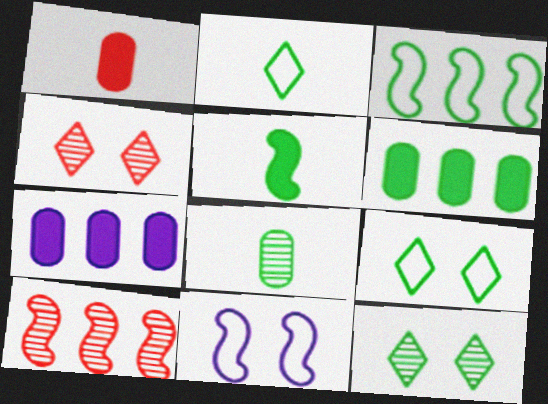[[2, 5, 8], 
[5, 10, 11]]